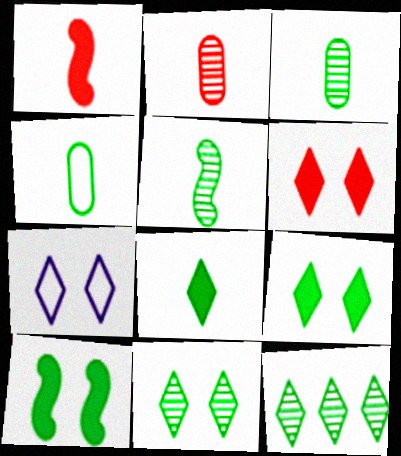[[4, 5, 8], 
[4, 10, 12], 
[6, 7, 11]]